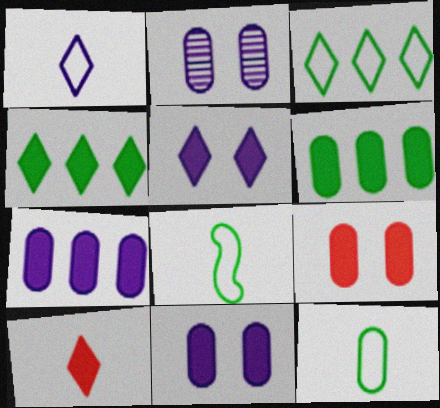[[4, 5, 10]]